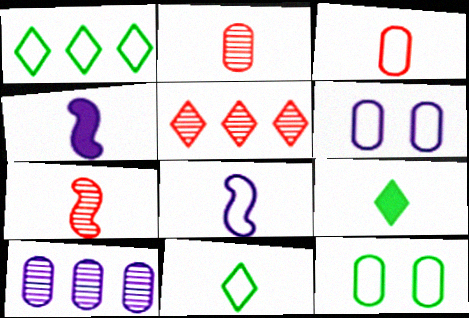[[2, 4, 11], 
[2, 8, 9], 
[3, 8, 11], 
[4, 5, 12]]